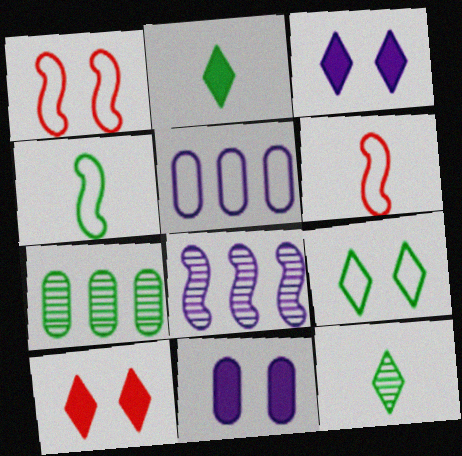[[3, 6, 7], 
[5, 6, 9]]